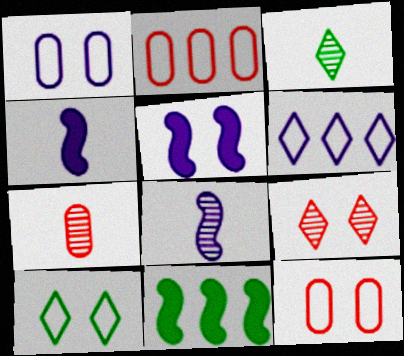[[2, 3, 5], 
[3, 7, 8]]